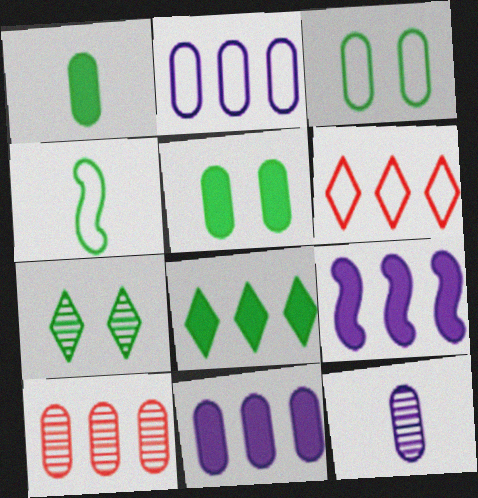[]